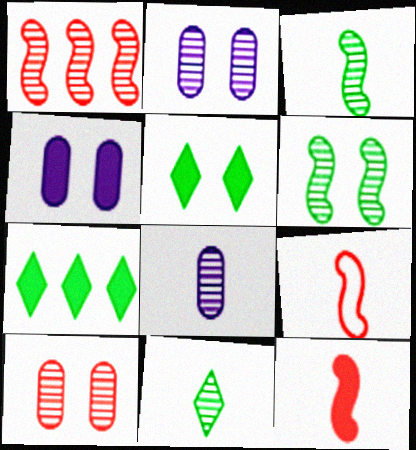[[1, 2, 11], 
[2, 7, 9], 
[4, 7, 12]]